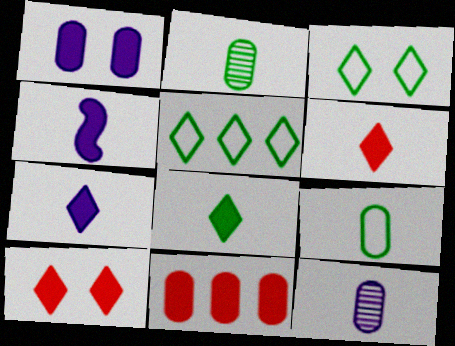[[6, 7, 8]]